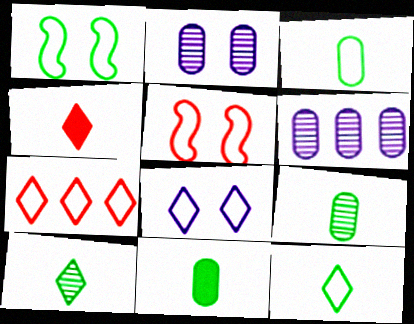[[1, 4, 6], 
[3, 9, 11], 
[7, 8, 12]]